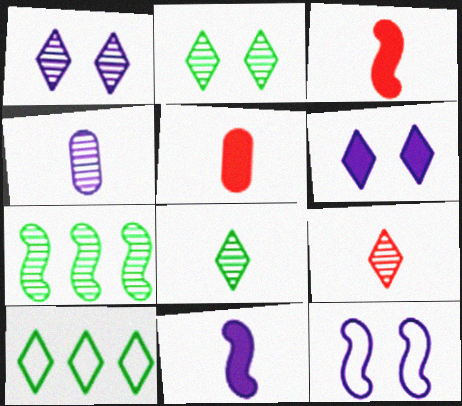[[3, 7, 12], 
[6, 9, 10]]